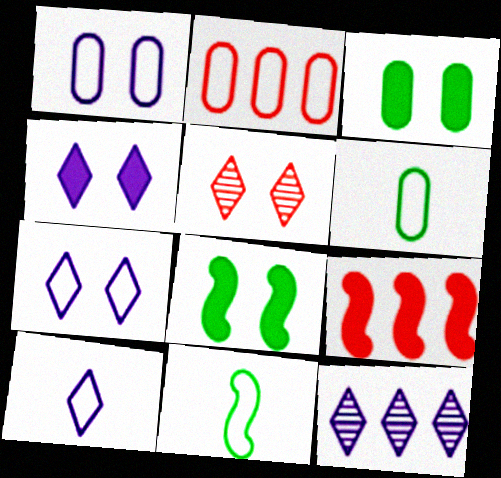[[1, 2, 6], 
[1, 5, 8], 
[2, 7, 11], 
[4, 10, 12]]